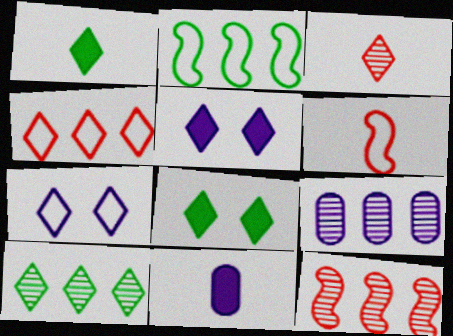[[6, 8, 9], 
[9, 10, 12]]